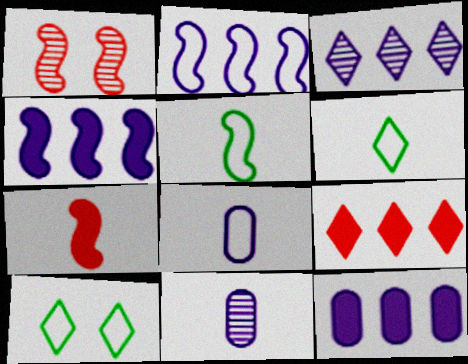[[1, 4, 5], 
[1, 6, 12], 
[2, 3, 12], 
[6, 7, 11]]